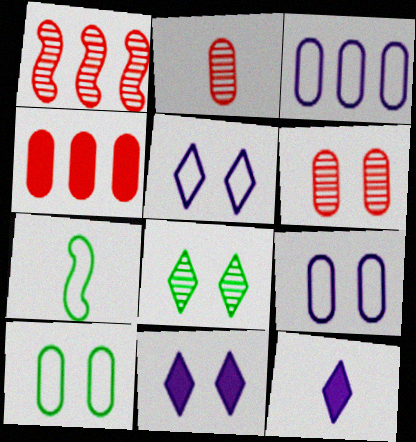[[1, 10, 12], 
[2, 7, 12]]